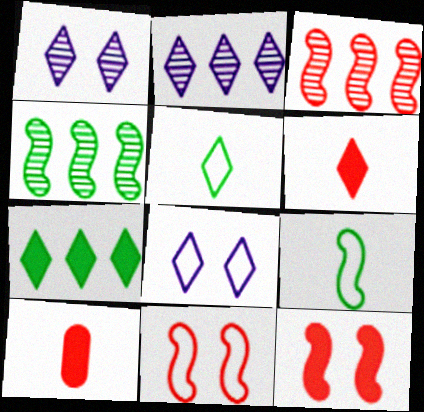[[4, 8, 10]]